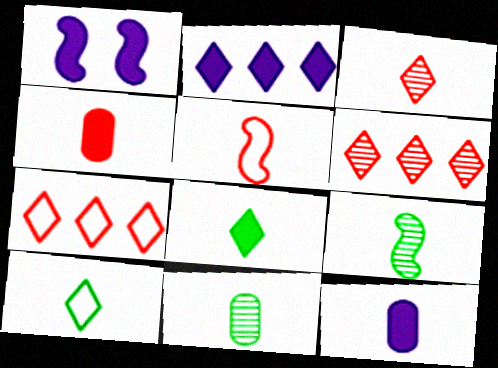[[1, 2, 12], 
[1, 7, 11], 
[3, 4, 5]]